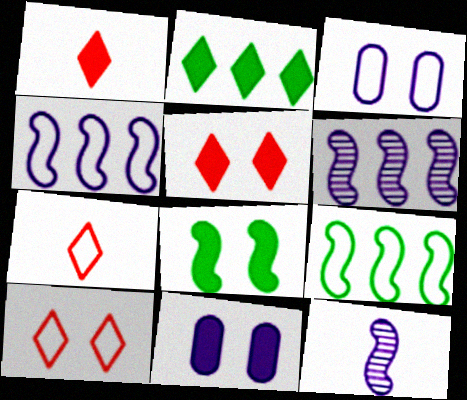[[3, 7, 9], 
[5, 8, 11]]